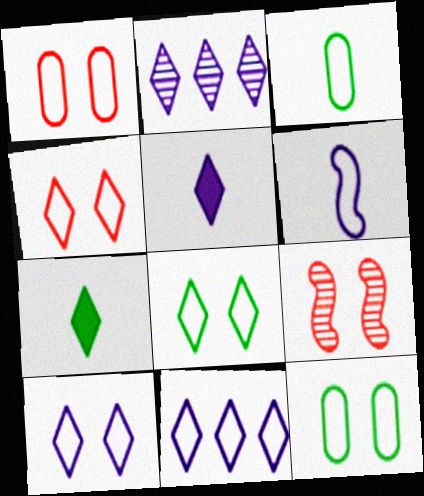[[2, 4, 7], 
[2, 5, 10], 
[4, 8, 10]]